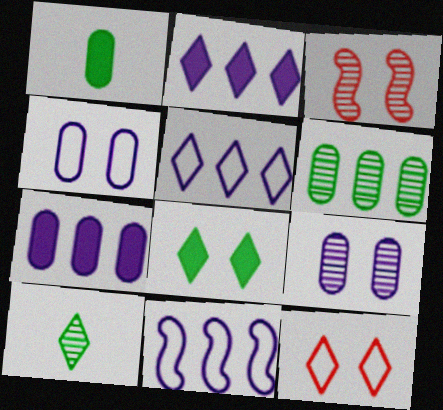[[1, 3, 5], 
[2, 10, 12], 
[3, 4, 8]]